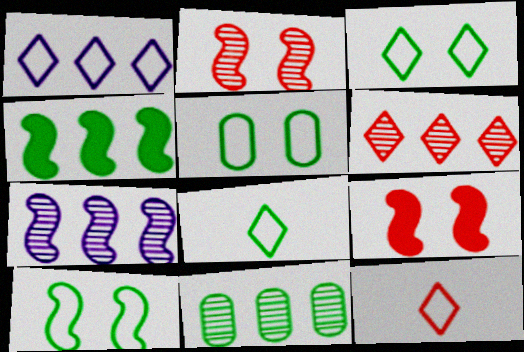[[1, 3, 12], 
[3, 5, 10], 
[6, 7, 11]]